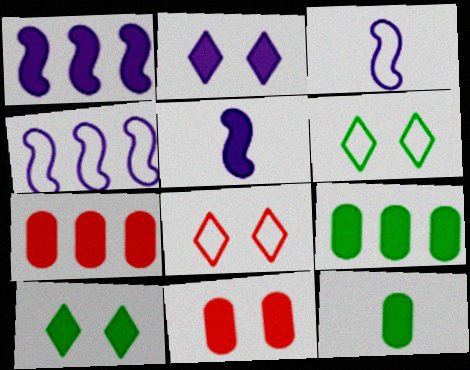[[5, 7, 10]]